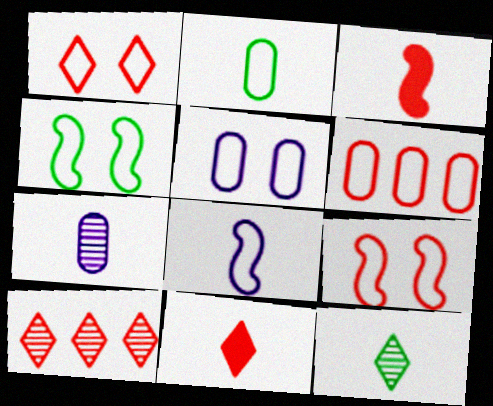[[1, 4, 5], 
[1, 10, 11], 
[2, 5, 6]]